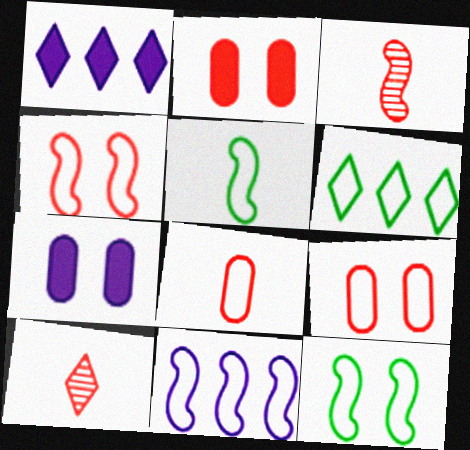[[3, 6, 7], 
[4, 5, 11]]